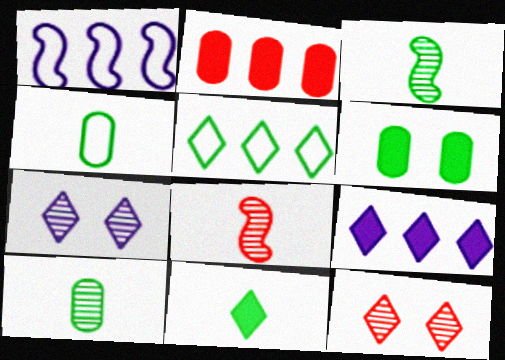[[3, 4, 11], 
[3, 5, 6]]